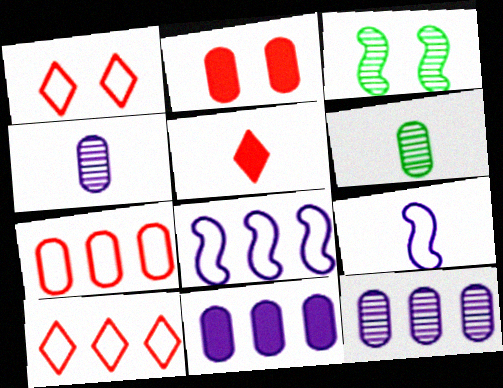[[5, 6, 9]]